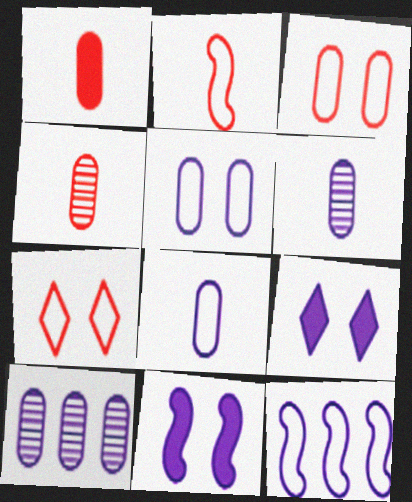[[6, 9, 12]]